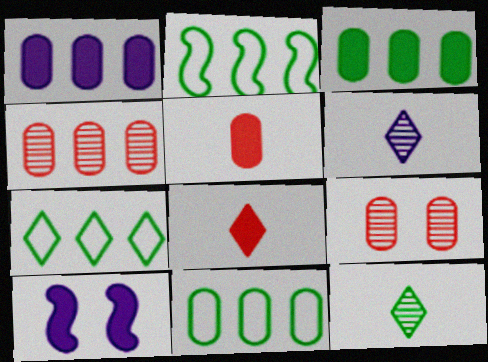[[1, 4, 11], 
[2, 7, 11], 
[3, 8, 10]]